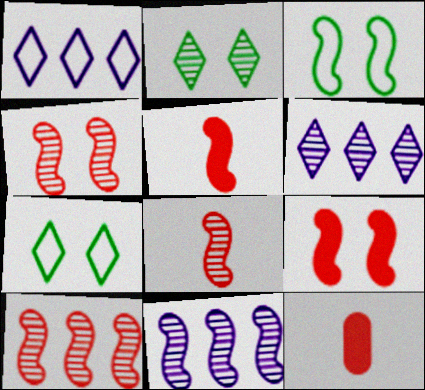[[3, 5, 11], 
[3, 6, 12], 
[4, 8, 10], 
[7, 11, 12]]